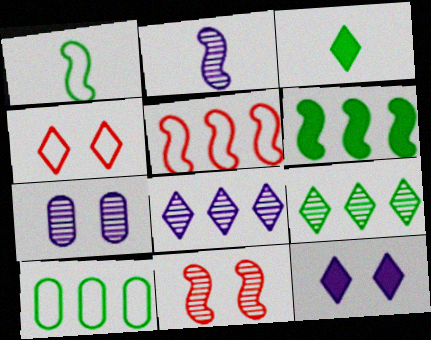[[2, 7, 8], 
[3, 4, 8], 
[3, 5, 7], 
[6, 9, 10]]